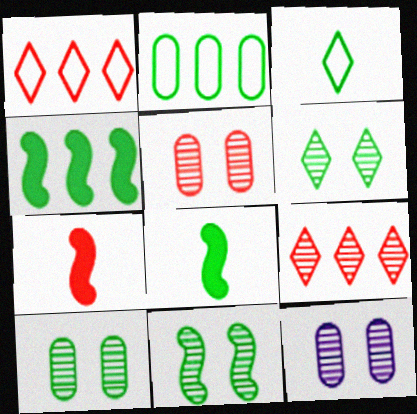[[1, 5, 7], 
[1, 8, 12], 
[2, 6, 8], 
[3, 4, 10], 
[5, 10, 12], 
[6, 10, 11]]